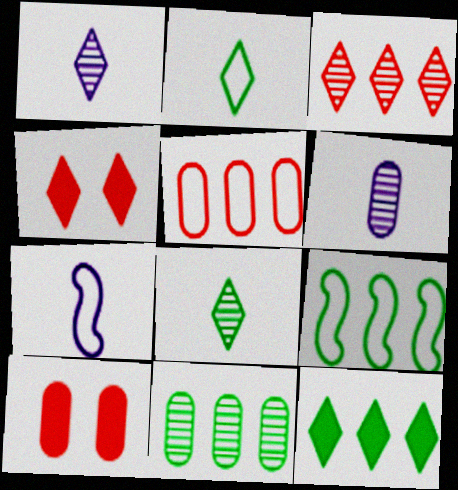[[1, 9, 10], 
[4, 6, 9], 
[4, 7, 11], 
[9, 11, 12]]